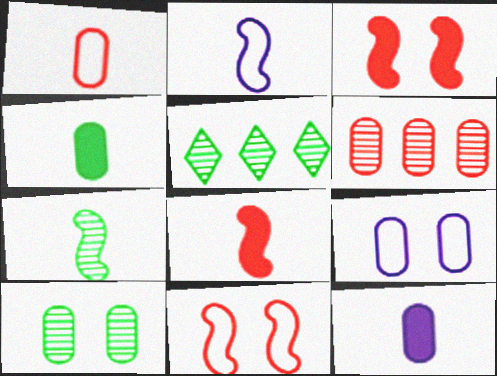[[2, 7, 8], 
[4, 6, 9], 
[5, 7, 10], 
[5, 8, 9], 
[5, 11, 12]]